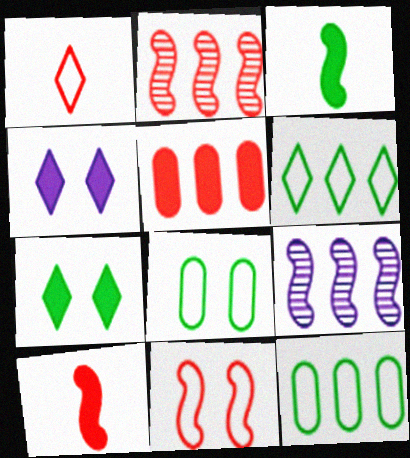[[2, 10, 11], 
[3, 4, 5], 
[3, 9, 11], 
[5, 6, 9]]